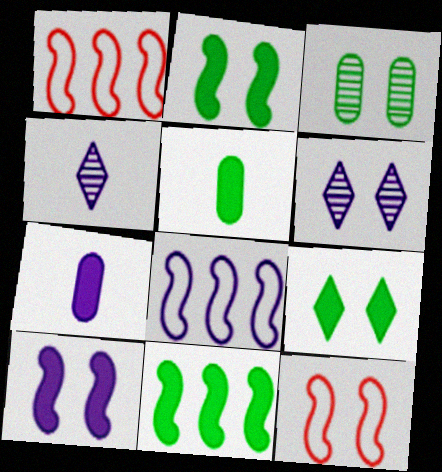[[1, 5, 6], 
[5, 9, 11], 
[6, 7, 8]]